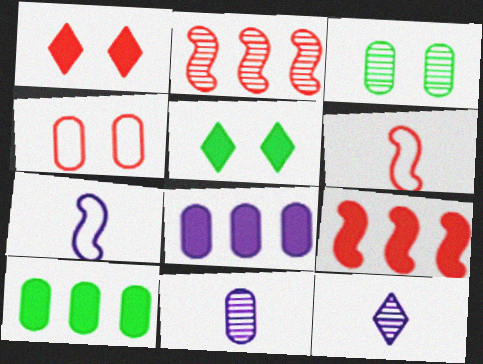[[2, 3, 12], 
[4, 10, 11]]